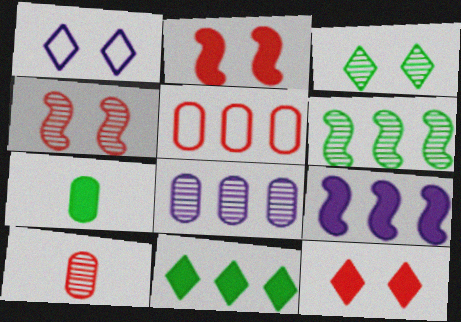[[1, 3, 12], 
[7, 9, 12]]